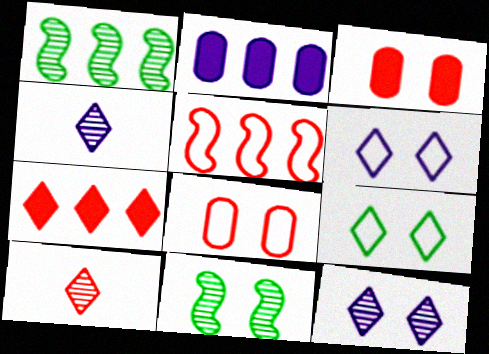[[3, 5, 10], 
[3, 6, 11], 
[4, 7, 9]]